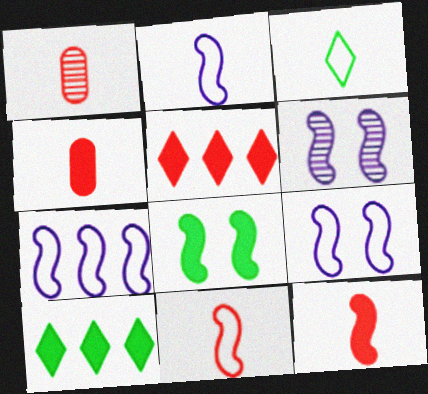[[1, 9, 10], 
[2, 7, 9]]